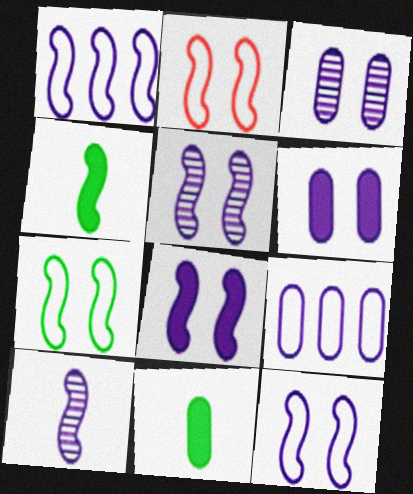[[1, 8, 10], 
[2, 7, 12], 
[5, 8, 12]]